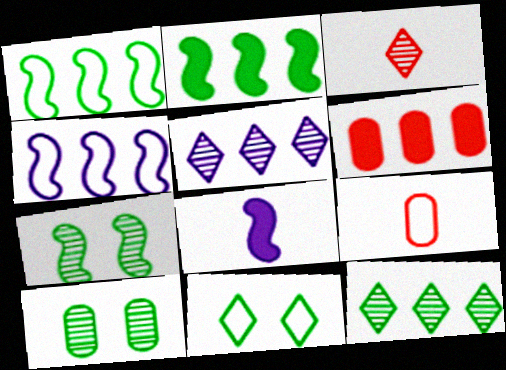[[1, 5, 6], 
[4, 6, 12], 
[4, 9, 11]]